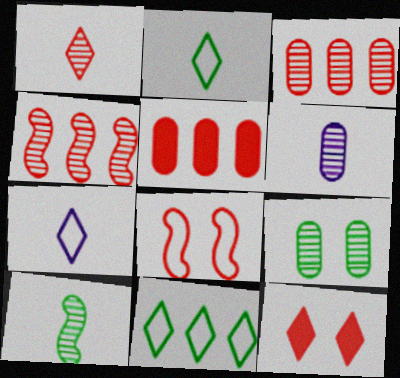[[1, 5, 8], 
[1, 6, 10], 
[3, 6, 9]]